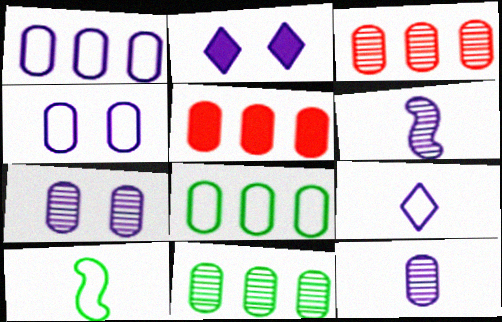[[1, 2, 6], 
[1, 5, 11], 
[2, 3, 10]]